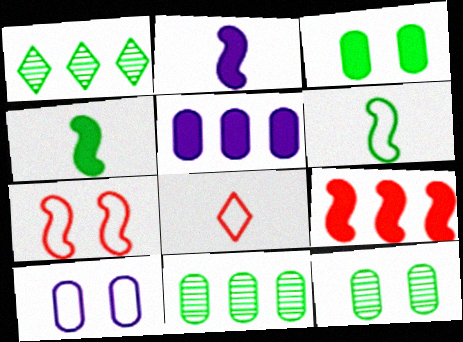[[1, 3, 6]]